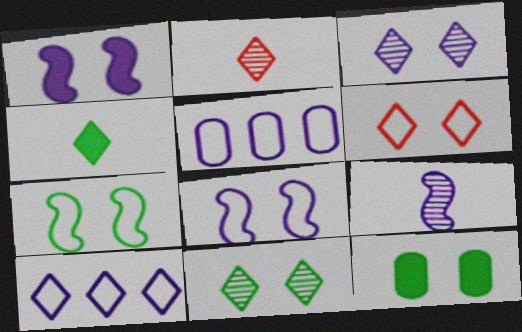[[7, 11, 12]]